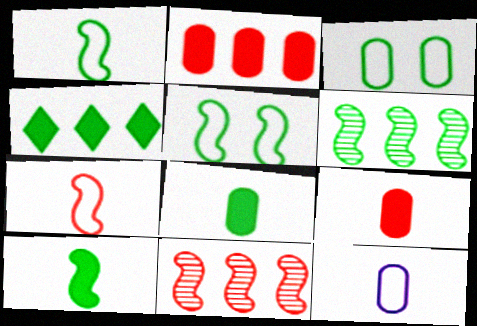[[5, 6, 10]]